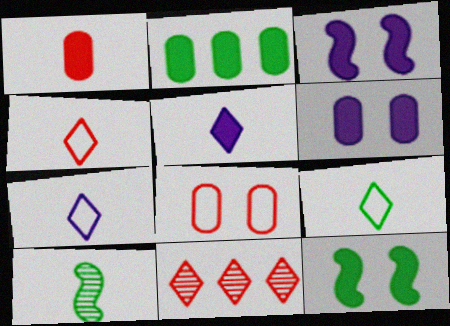[[1, 2, 6], 
[1, 7, 10], 
[4, 7, 9]]